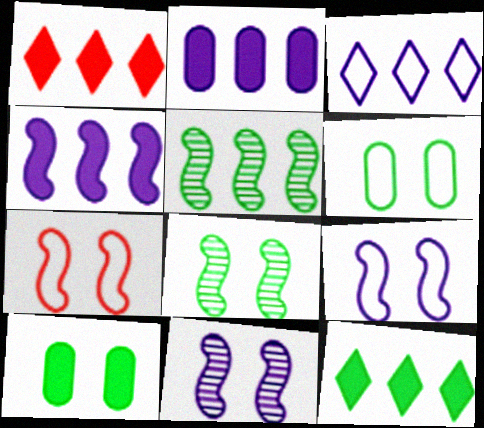[]